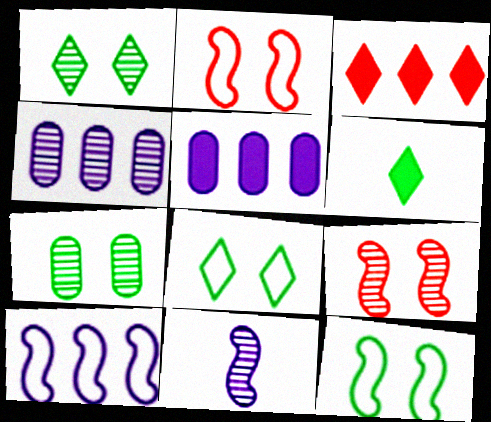[[2, 4, 6]]